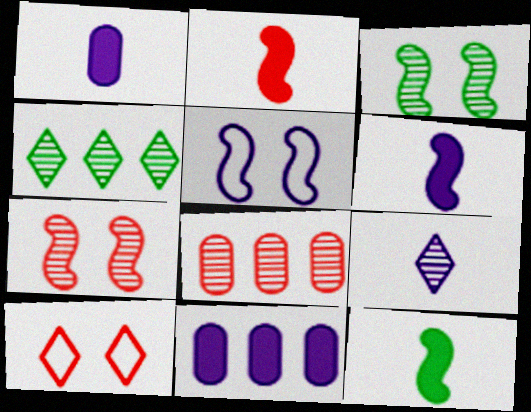[[2, 6, 12], 
[2, 8, 10], 
[3, 8, 9], 
[5, 9, 11]]